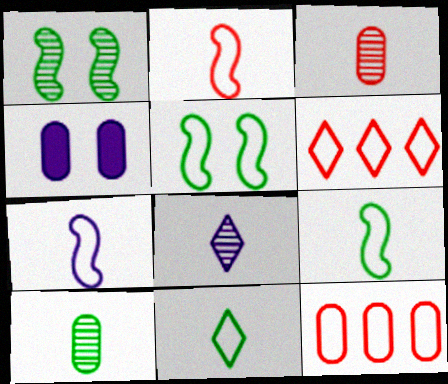[[2, 7, 9], 
[4, 10, 12]]